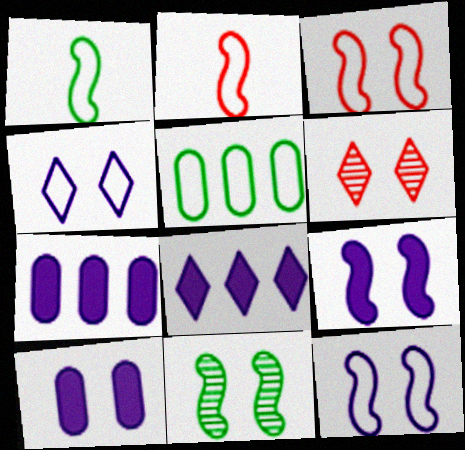[[1, 6, 7], 
[2, 4, 5], 
[3, 9, 11]]